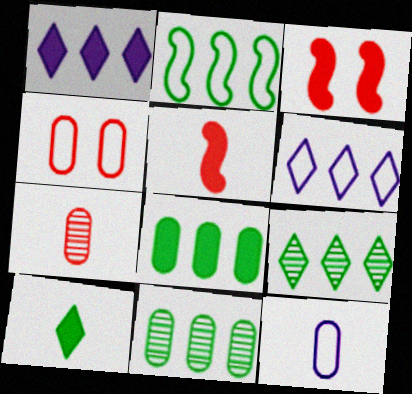[[2, 8, 9], 
[3, 9, 12]]